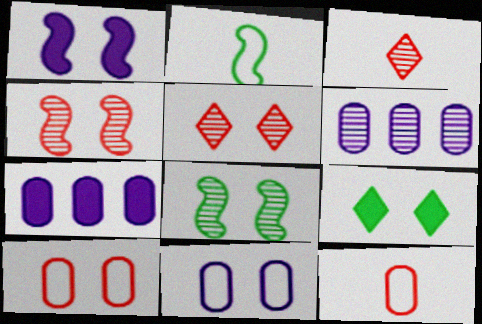[[2, 5, 7], 
[3, 6, 8], 
[4, 9, 11]]